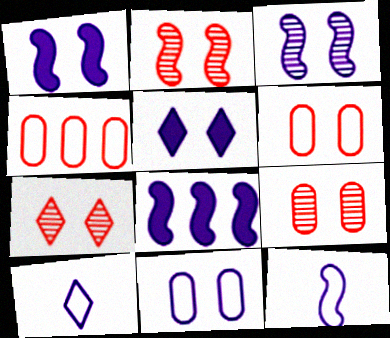[[2, 7, 9], 
[3, 5, 11], 
[3, 8, 12]]